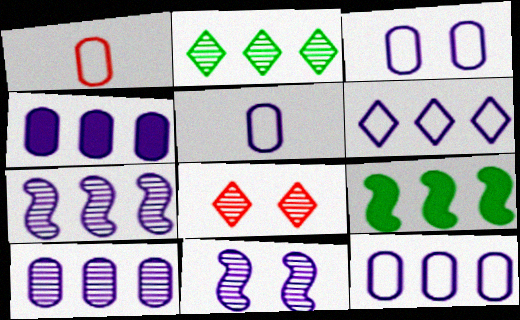[[3, 5, 12], 
[4, 6, 7], 
[4, 10, 12], 
[5, 8, 9]]